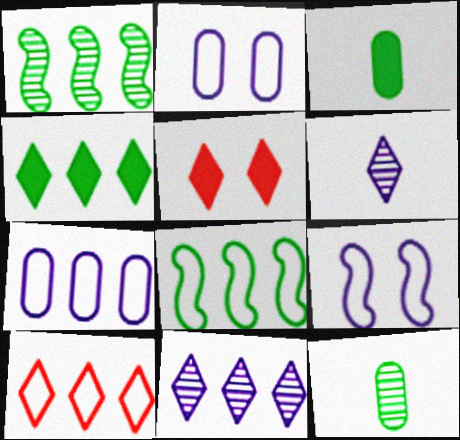[[4, 10, 11], 
[7, 8, 10]]